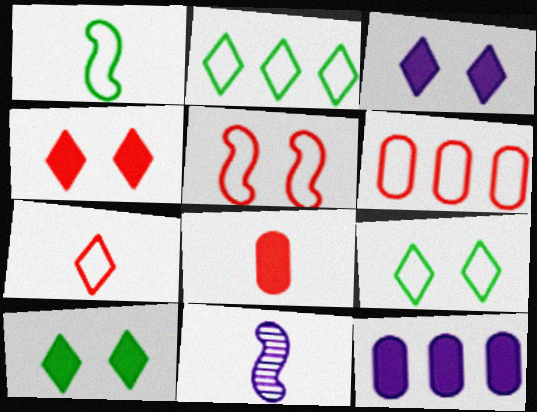[[3, 4, 10], 
[5, 6, 7], 
[6, 10, 11]]